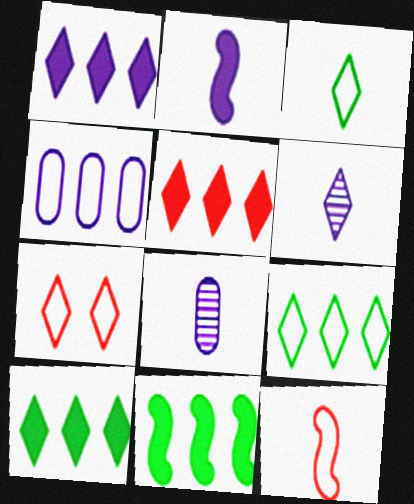[[1, 5, 10], 
[6, 7, 10], 
[7, 8, 11]]